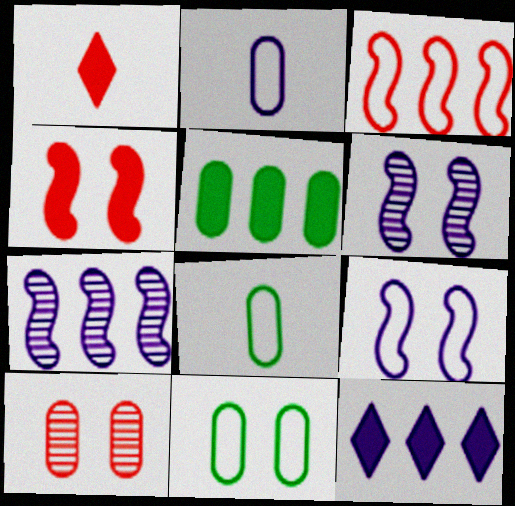[[1, 3, 10], 
[1, 7, 11], 
[2, 5, 10], 
[2, 6, 12]]